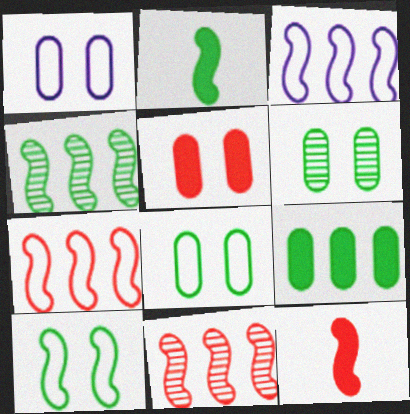[[1, 5, 6], 
[2, 4, 10]]